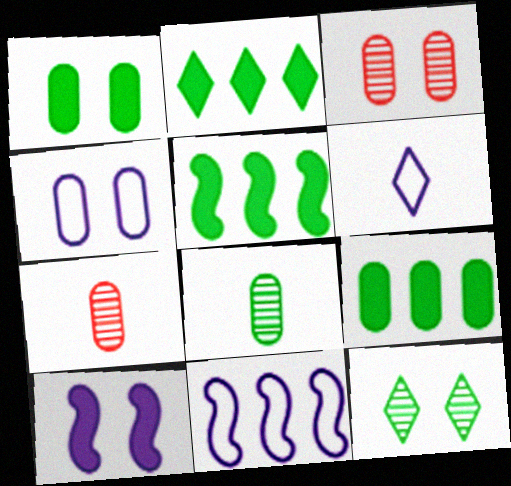[[1, 3, 4], 
[2, 5, 9], 
[3, 5, 6], 
[4, 6, 11], 
[4, 7, 9]]